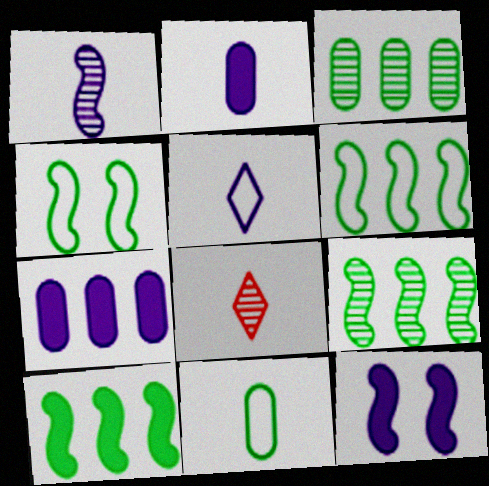[[1, 2, 5], 
[4, 7, 8], 
[6, 9, 10]]